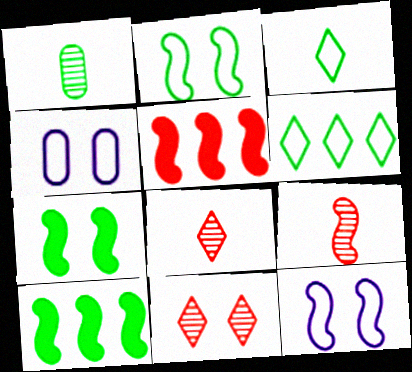[[1, 6, 7], 
[4, 7, 11], 
[4, 8, 10], 
[9, 10, 12]]